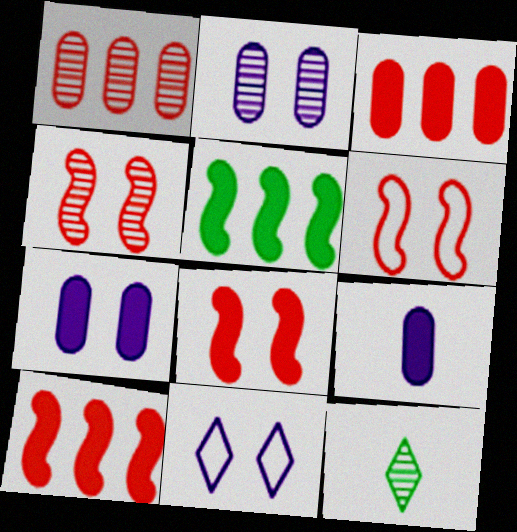[[4, 6, 8]]